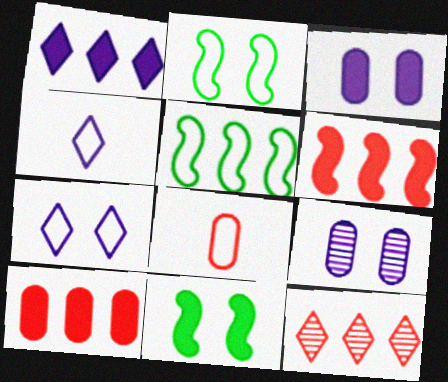[[5, 7, 8]]